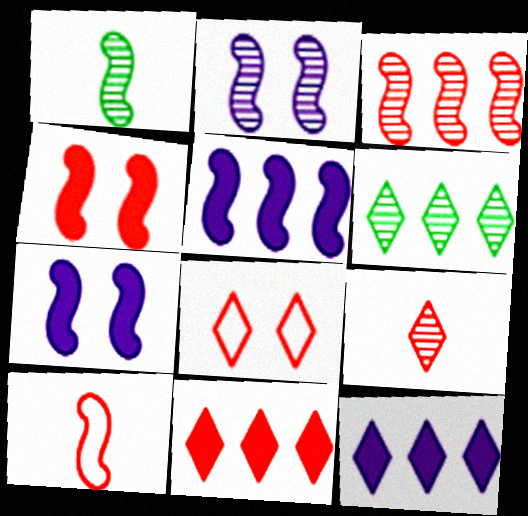[[1, 2, 3], 
[3, 4, 10], 
[8, 9, 11]]